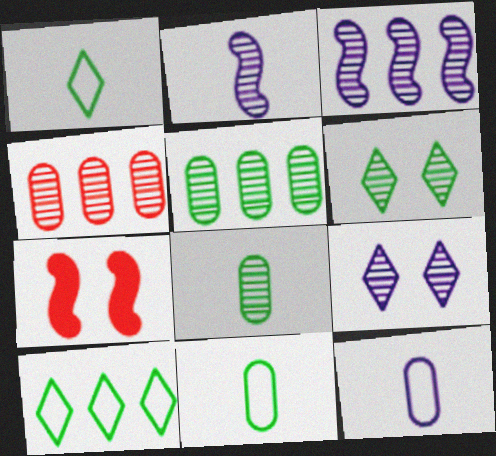[[2, 4, 6]]